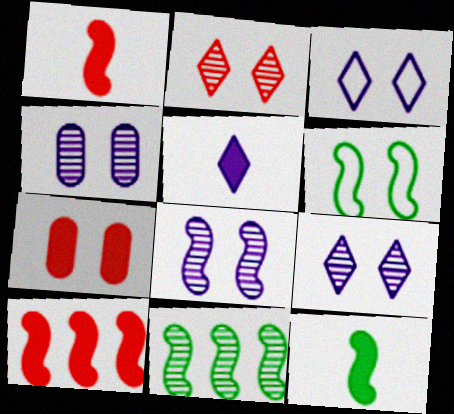[[4, 8, 9], 
[6, 7, 9], 
[6, 11, 12]]